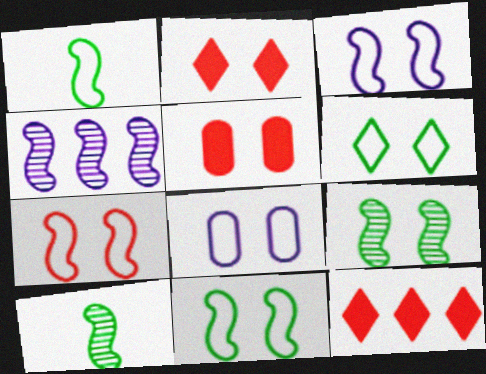[[2, 8, 9], 
[3, 7, 11], 
[6, 7, 8], 
[8, 10, 12]]